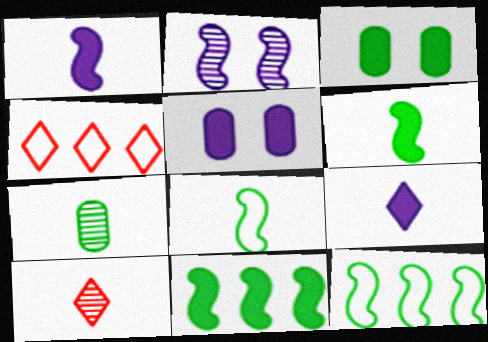[[5, 10, 12]]